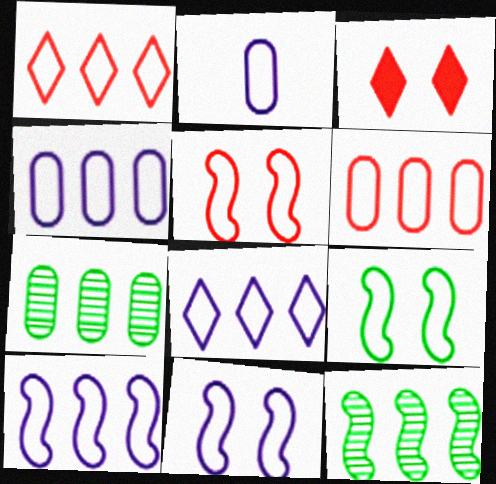[[1, 2, 9], 
[2, 3, 12], 
[2, 8, 11], 
[4, 8, 10], 
[5, 9, 11]]